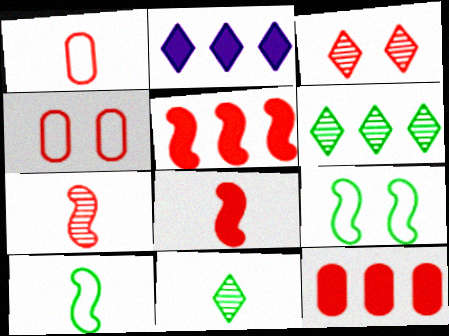[[1, 3, 5]]